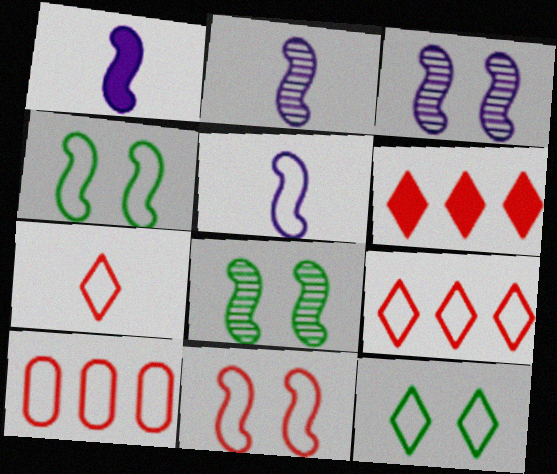[[1, 2, 5], 
[5, 10, 12], 
[7, 10, 11]]